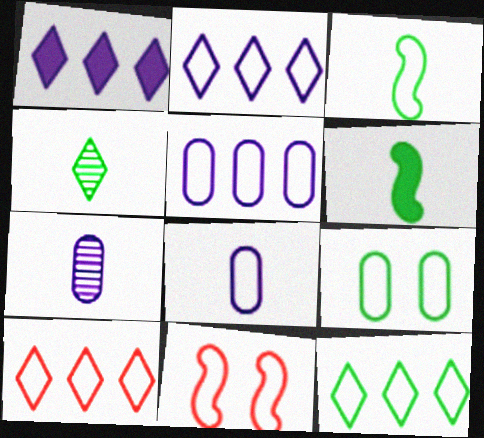[[2, 10, 12], 
[3, 9, 12], 
[8, 11, 12]]